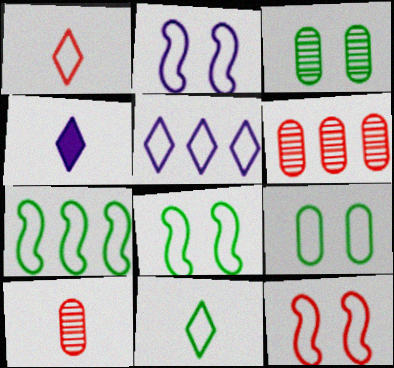[[2, 8, 12], 
[4, 6, 8], 
[7, 9, 11]]